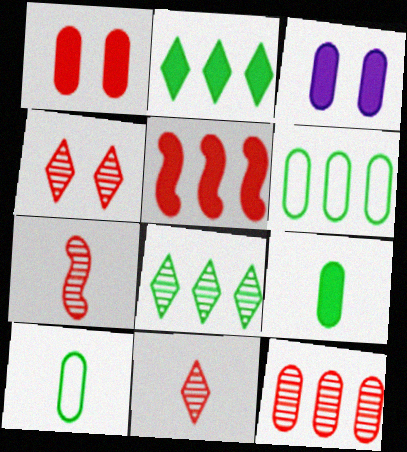[[3, 10, 12], 
[4, 7, 12]]